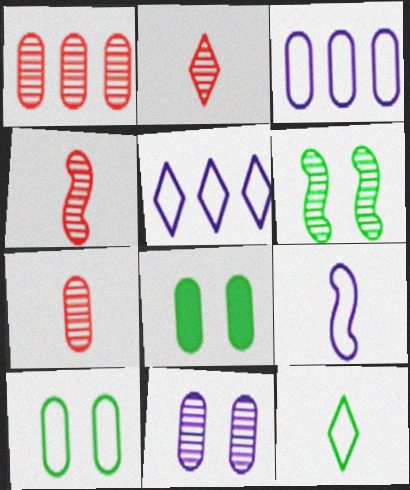[[2, 4, 7], 
[3, 7, 8], 
[4, 5, 8]]